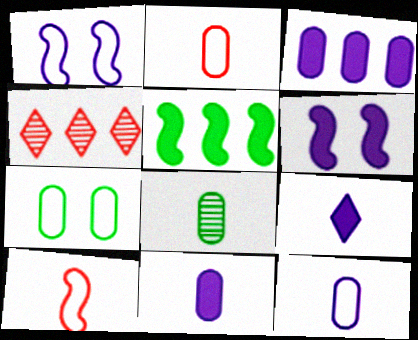[[2, 8, 11], 
[3, 6, 9], 
[8, 9, 10]]